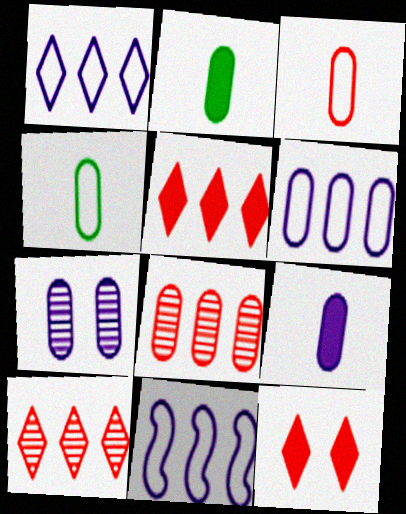[[1, 6, 11], 
[6, 7, 9]]